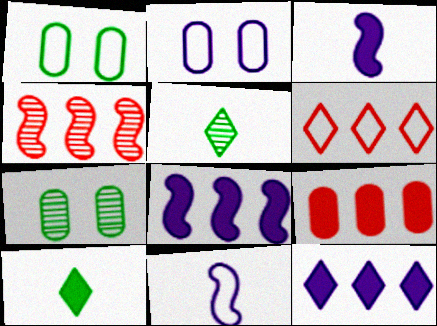[[1, 6, 11], 
[2, 4, 10], 
[3, 6, 7], 
[4, 6, 9]]